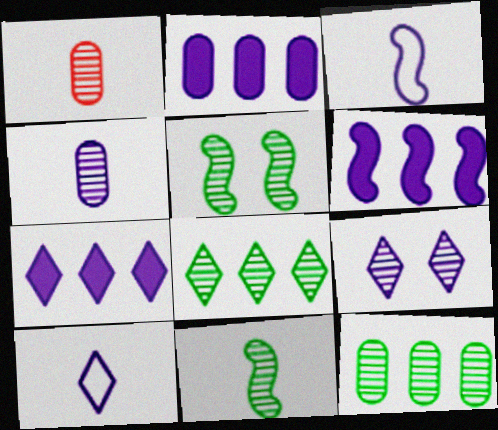[[2, 3, 9], 
[2, 6, 7], 
[7, 9, 10]]